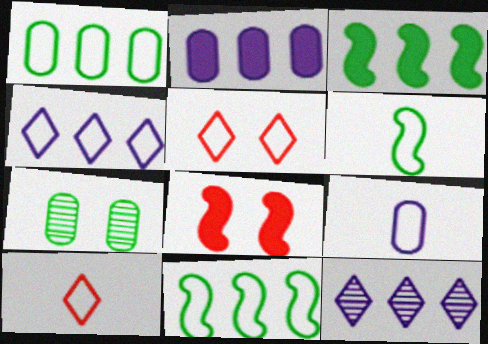[[5, 9, 11], 
[6, 9, 10]]